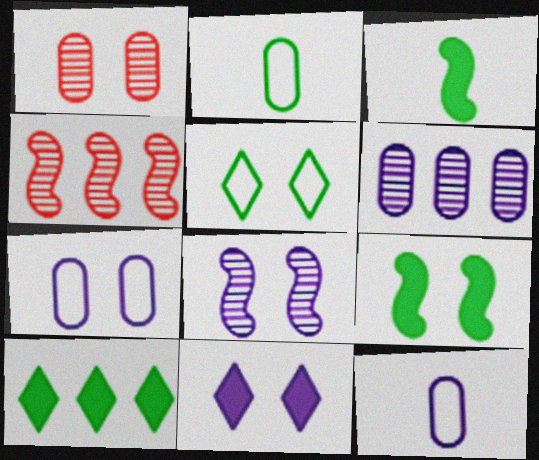[[2, 4, 11], 
[7, 8, 11]]